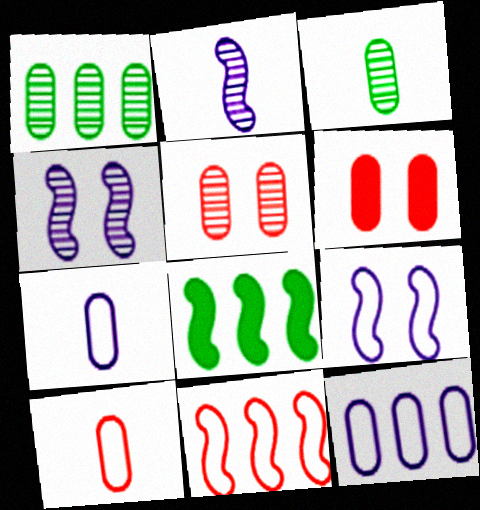[[1, 6, 7], 
[3, 6, 12]]